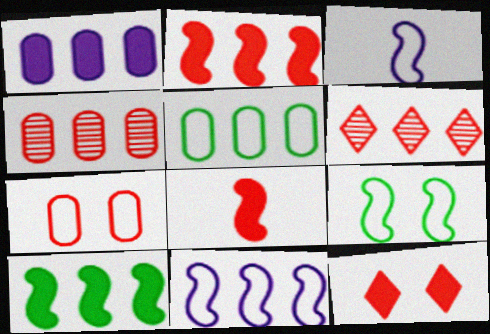[[1, 4, 5], 
[6, 7, 8]]